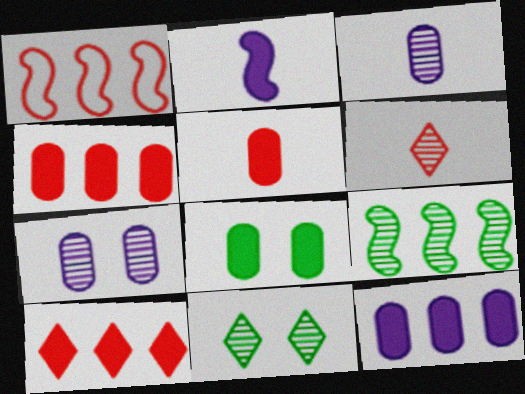[[2, 8, 10], 
[5, 8, 12], 
[6, 7, 9]]